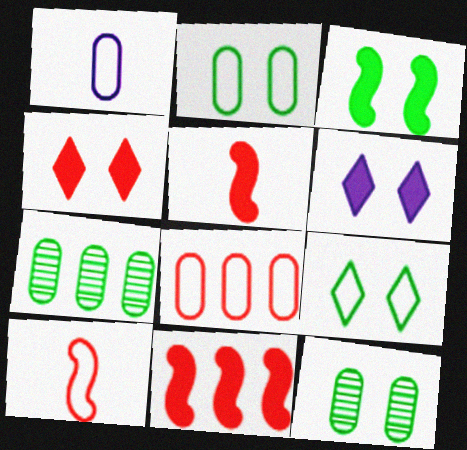[[1, 2, 8], 
[3, 9, 12], 
[6, 7, 10]]